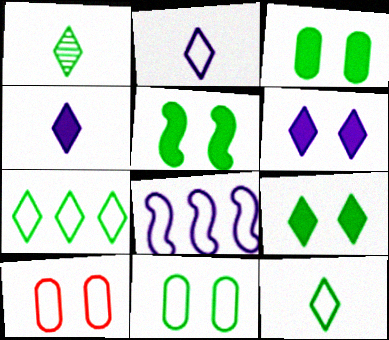[[1, 7, 9], 
[3, 5, 9], 
[8, 10, 12]]